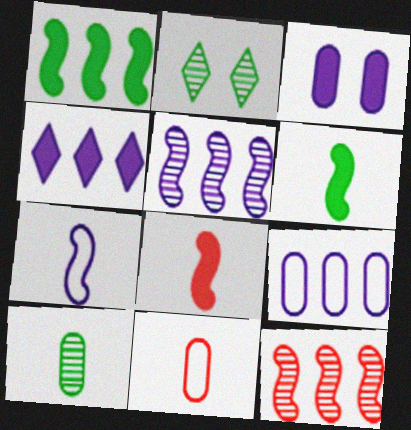[[2, 8, 9], 
[4, 5, 9]]